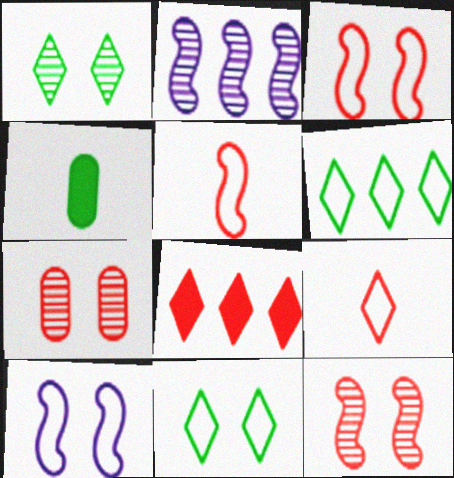[[5, 7, 8]]